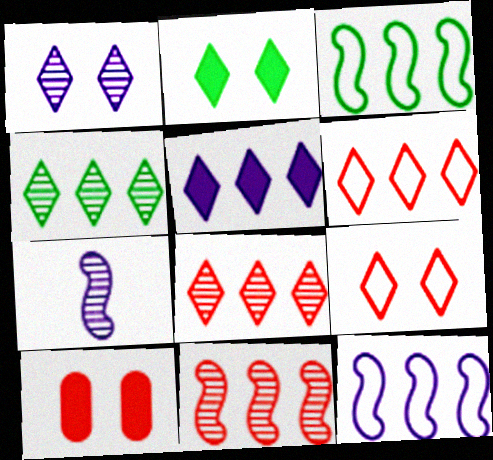[[1, 2, 9], 
[4, 5, 6]]